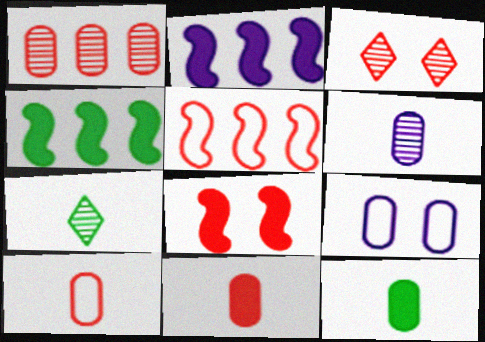[[1, 9, 12], 
[3, 5, 11], 
[6, 10, 12]]